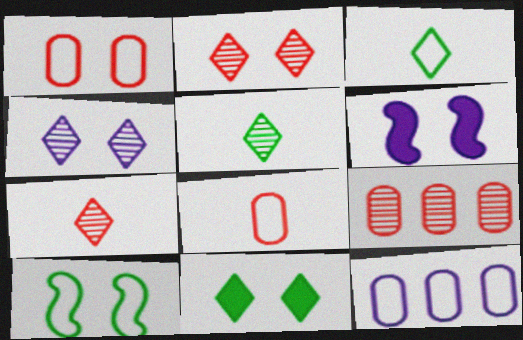[[3, 6, 9]]